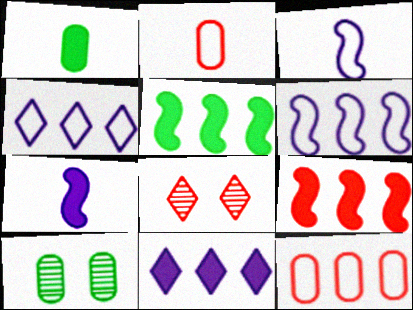[[1, 6, 8], 
[2, 8, 9]]